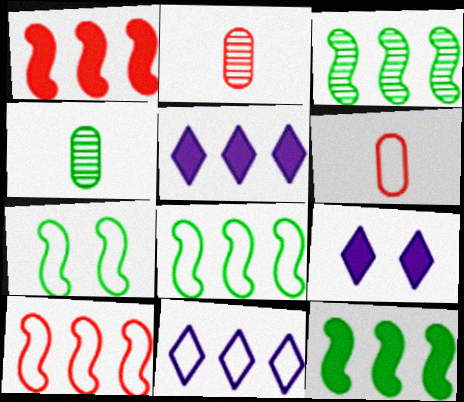[[2, 5, 7], 
[2, 8, 9], 
[3, 6, 9], 
[3, 8, 12], 
[4, 9, 10], 
[6, 7, 11]]